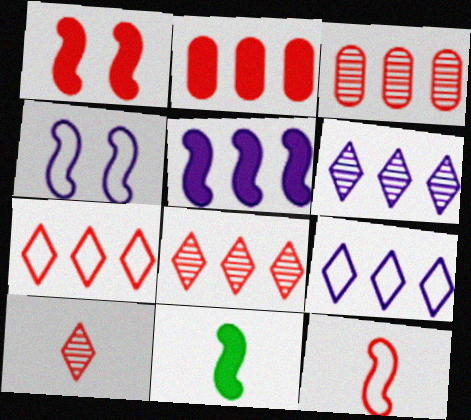[[1, 5, 11]]